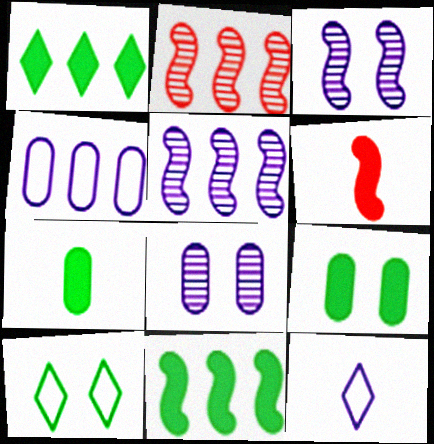[[1, 2, 4], 
[2, 9, 12]]